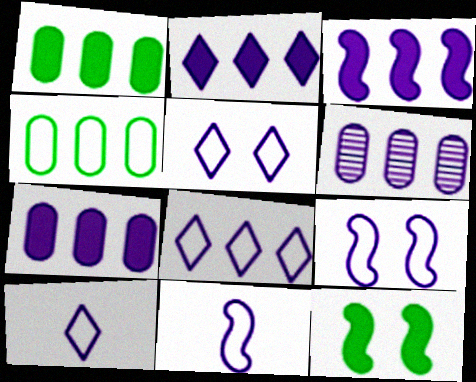[[2, 3, 7], 
[3, 6, 8], 
[5, 8, 10]]